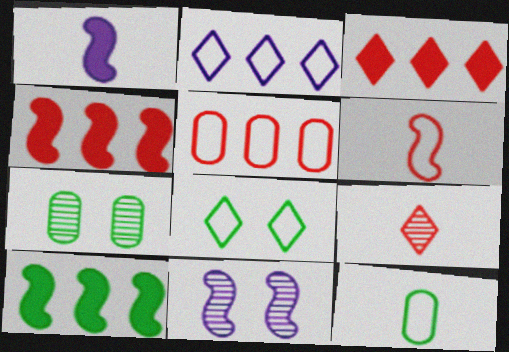[[1, 9, 12], 
[3, 11, 12], 
[6, 10, 11]]